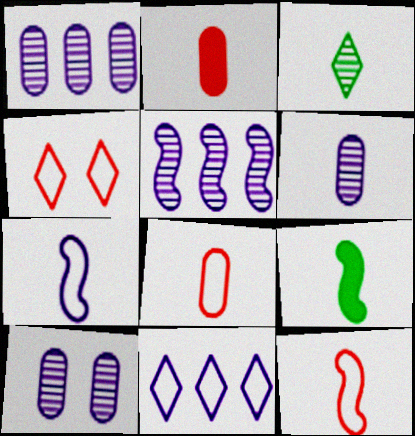[[1, 4, 9], 
[1, 6, 10], 
[2, 3, 7]]